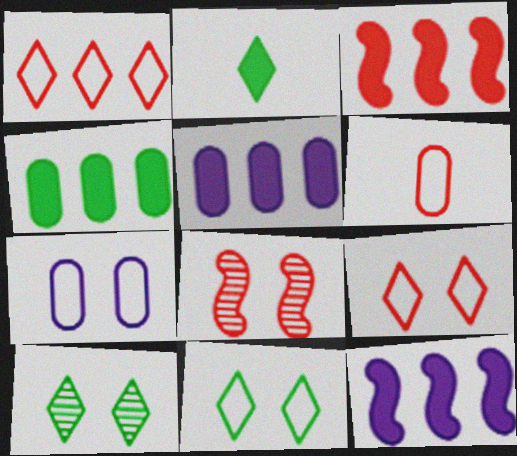[[6, 10, 12]]